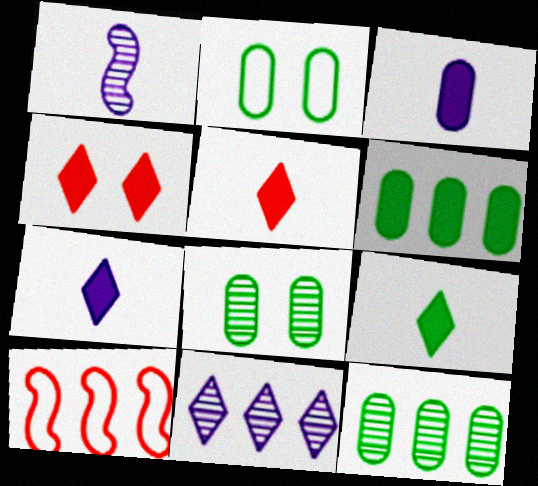[[5, 7, 9], 
[6, 10, 11], 
[7, 8, 10]]